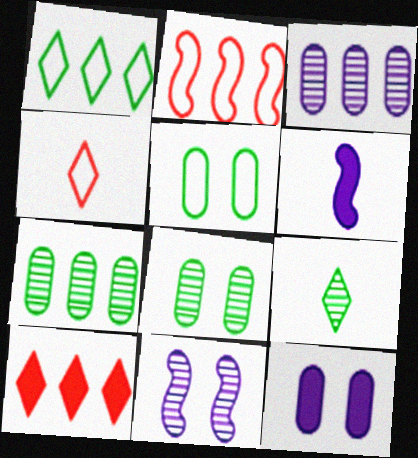[[2, 9, 12]]